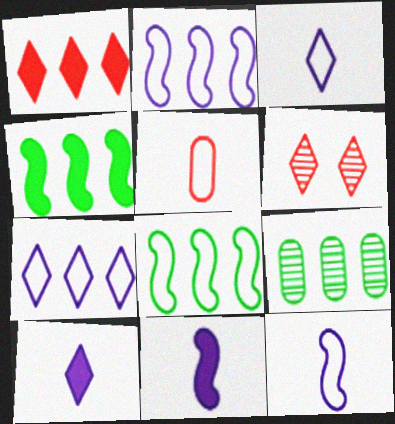[[1, 2, 9]]